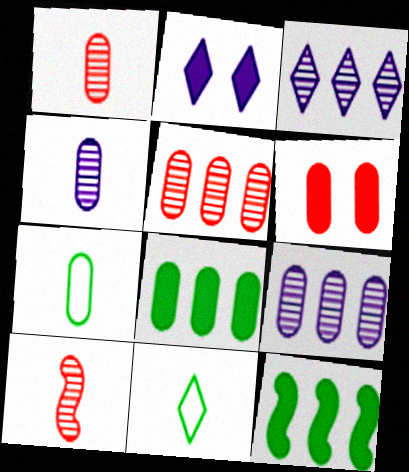[[6, 7, 9]]